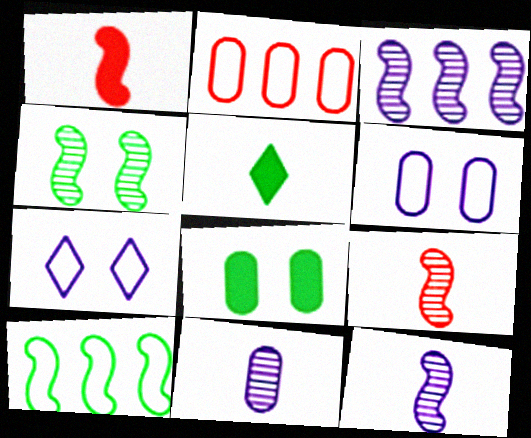[[2, 8, 11], 
[3, 4, 9]]